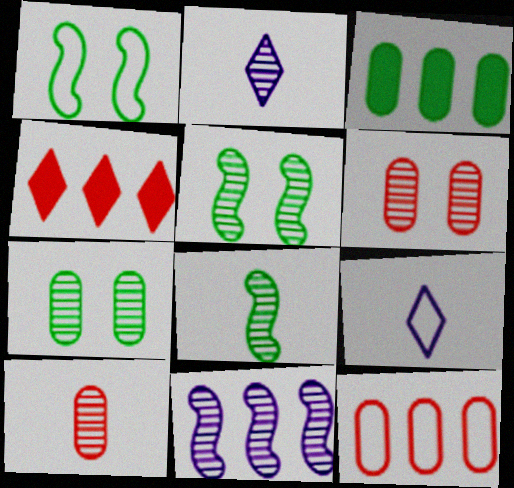[[1, 9, 12], 
[2, 8, 10]]